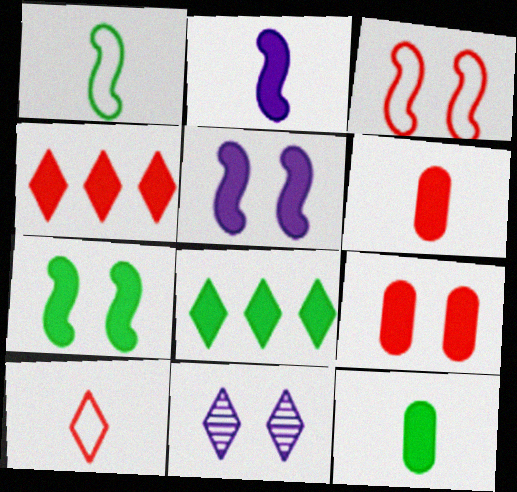[[2, 8, 9], 
[4, 5, 12], 
[5, 6, 8], 
[7, 8, 12], 
[8, 10, 11]]